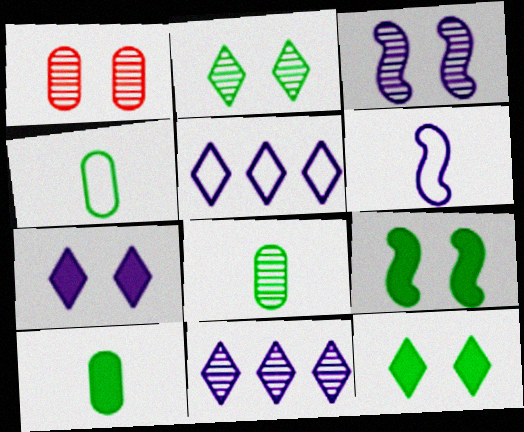[[1, 2, 3], 
[4, 8, 10]]